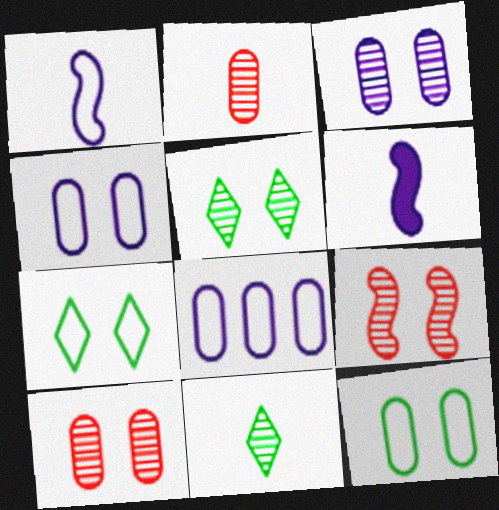[[3, 5, 9]]